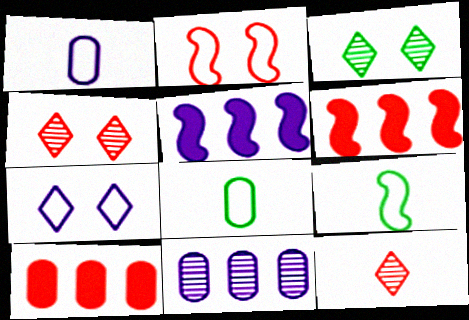[[1, 3, 6], 
[2, 10, 12], 
[4, 5, 8]]